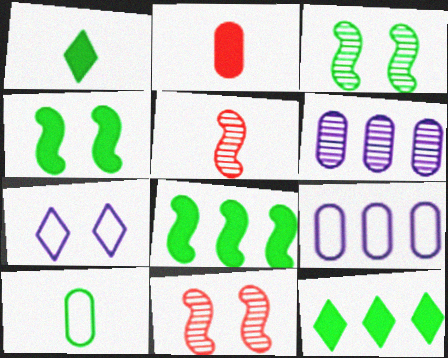[[1, 9, 11], 
[3, 10, 12]]